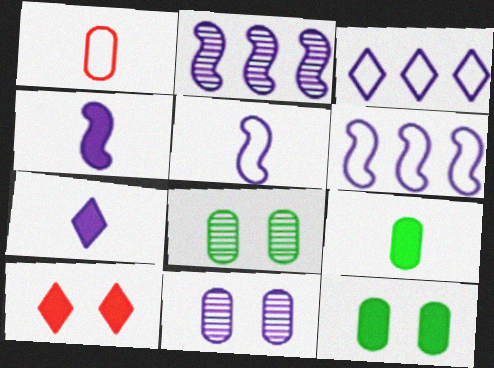[[3, 4, 11], 
[6, 7, 11]]